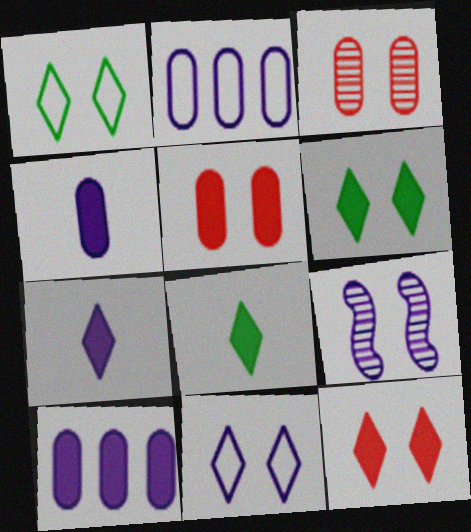[[1, 5, 9], 
[2, 7, 9]]